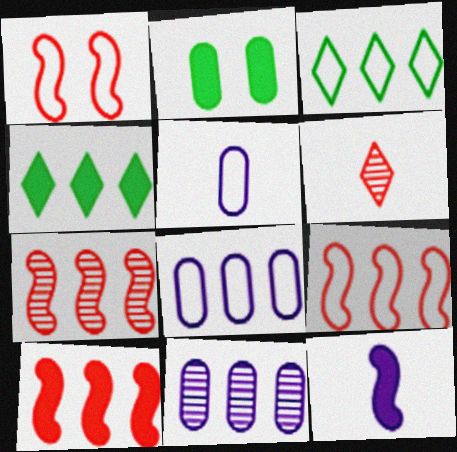[[1, 3, 5], 
[3, 8, 9], 
[3, 10, 11], 
[4, 7, 8], 
[4, 9, 11], 
[7, 9, 10]]